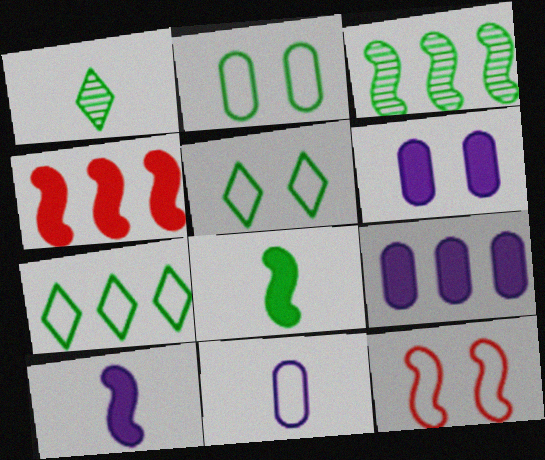[[1, 9, 12], 
[3, 10, 12], 
[7, 11, 12]]